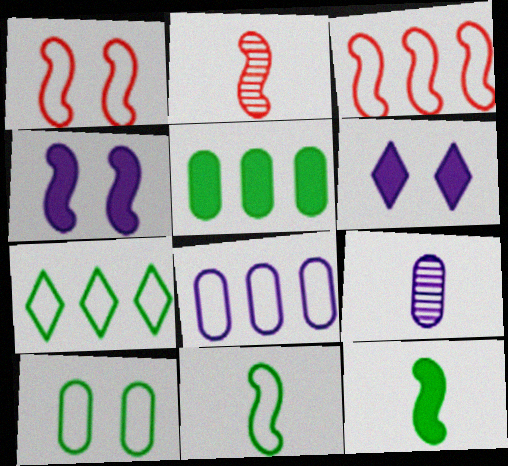[[3, 7, 8], 
[7, 10, 11]]